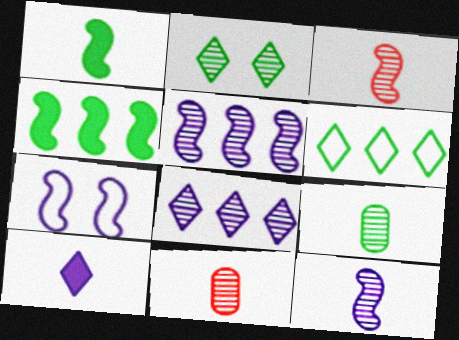[[2, 5, 11], 
[3, 4, 7]]